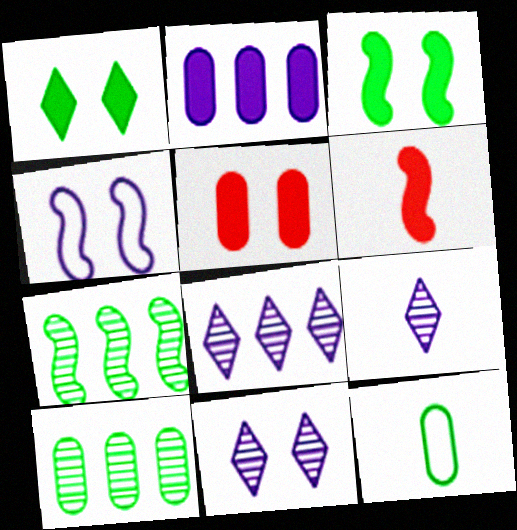[[1, 2, 6], 
[1, 7, 12], 
[2, 4, 9], 
[4, 6, 7], 
[6, 9, 12], 
[8, 9, 11]]